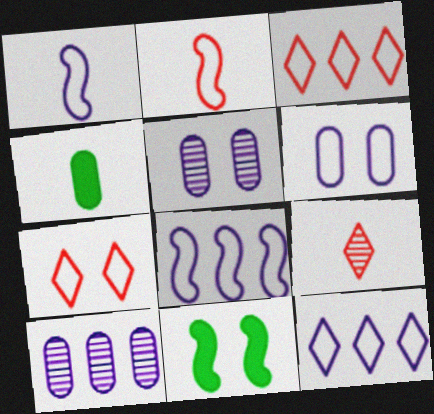[[1, 4, 9], 
[1, 6, 12], 
[5, 7, 11]]